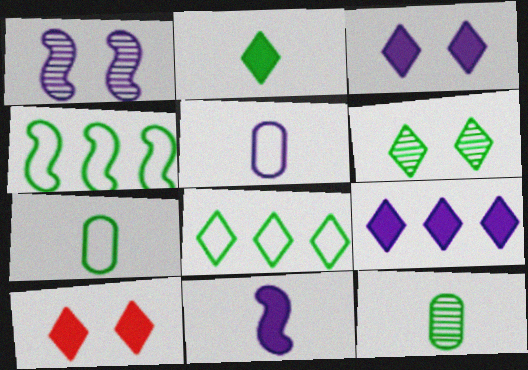[[1, 5, 9], 
[2, 6, 8], 
[2, 9, 10]]